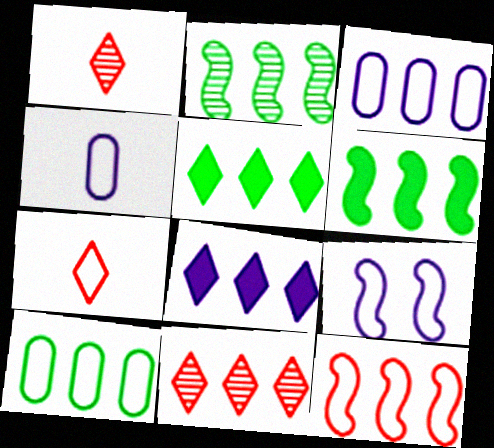[[2, 5, 10], 
[3, 6, 11], 
[7, 9, 10]]